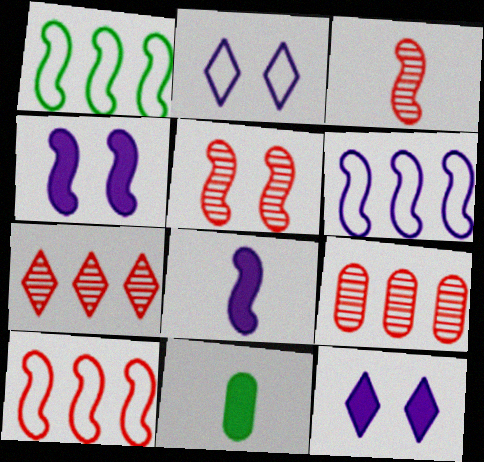[[1, 3, 4], 
[1, 5, 8], 
[1, 6, 10]]